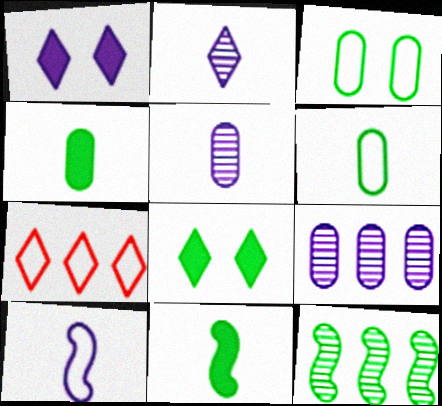[[1, 9, 10], 
[2, 7, 8], 
[3, 7, 10], 
[6, 8, 12]]